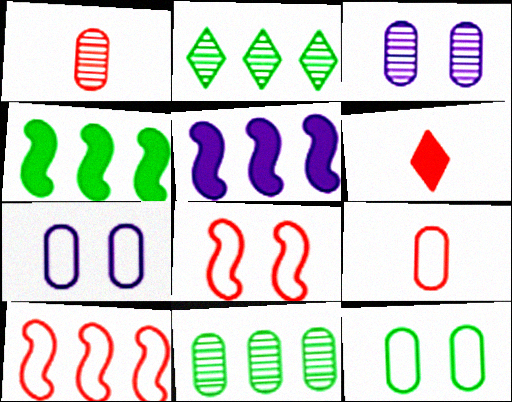[[1, 3, 11]]